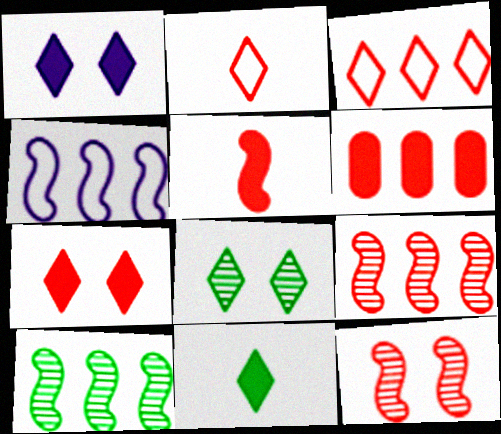[[2, 6, 12], 
[3, 6, 9], 
[5, 6, 7]]